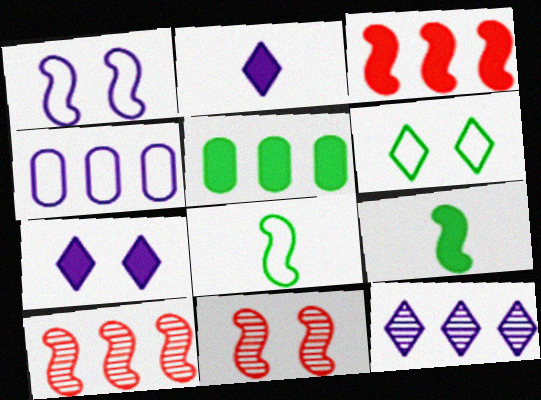[[1, 9, 10]]